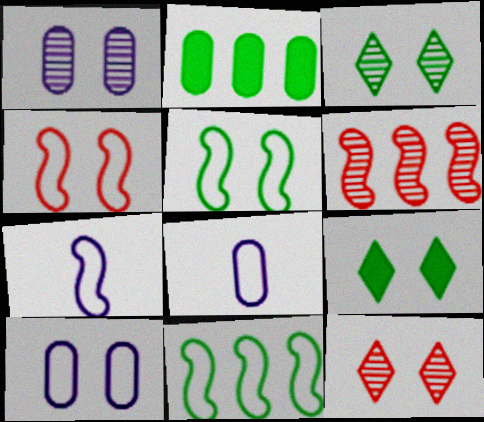[[1, 4, 9], 
[2, 7, 12], 
[4, 7, 11], 
[6, 8, 9]]